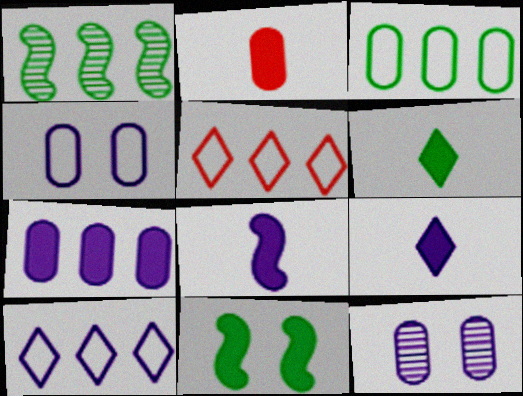[[1, 5, 7], 
[2, 3, 12], 
[2, 6, 8], 
[8, 10, 12]]